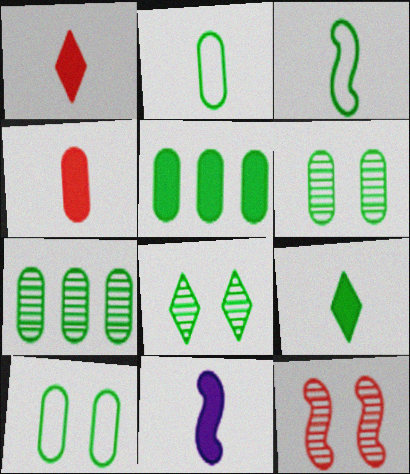[[2, 5, 6], 
[3, 5, 8], 
[4, 9, 11]]